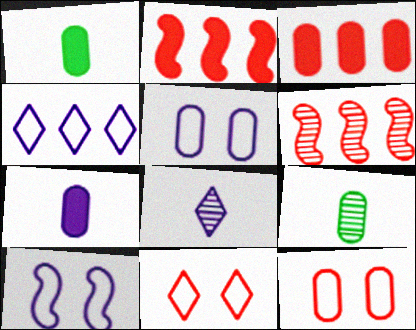[[3, 5, 9]]